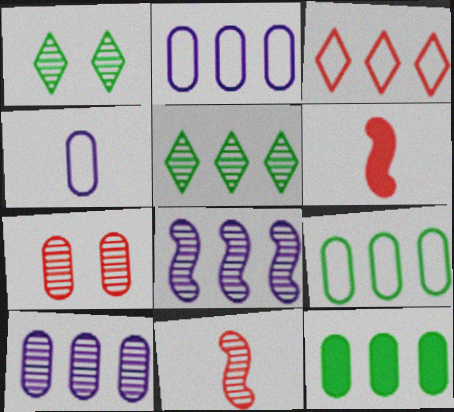[[1, 2, 6], 
[1, 10, 11], 
[3, 6, 7], 
[3, 8, 12], 
[4, 7, 12]]